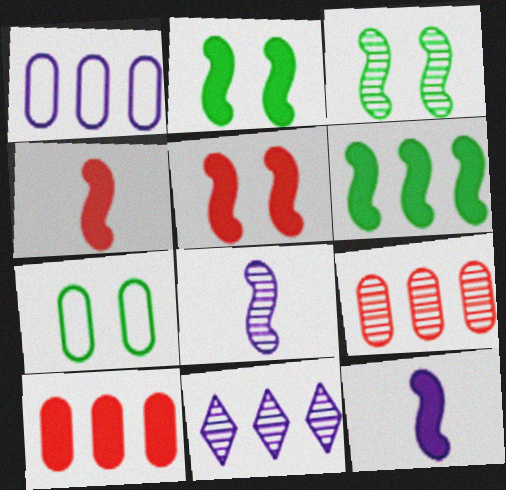[[4, 7, 11], 
[5, 6, 12]]